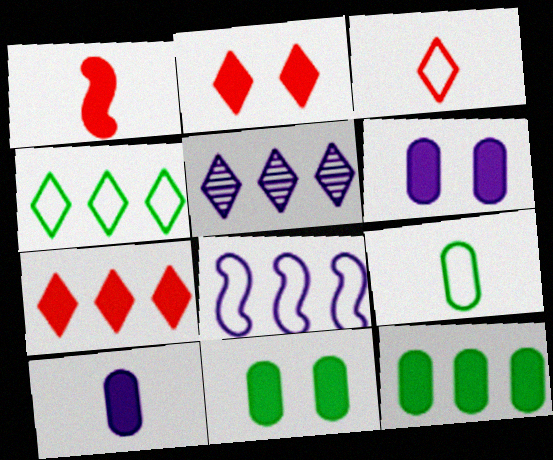[[4, 5, 7]]